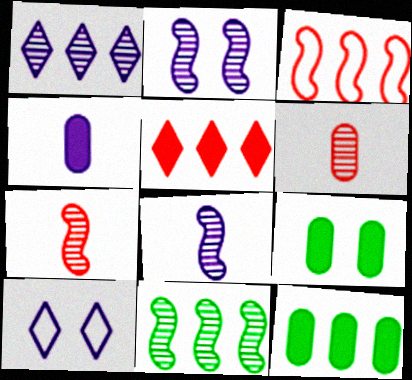[[1, 3, 12], 
[2, 7, 11], 
[7, 10, 12]]